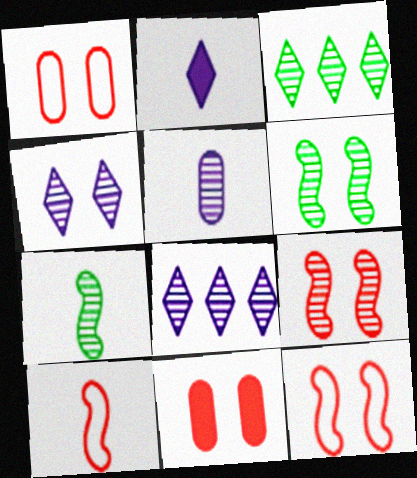[[3, 5, 9]]